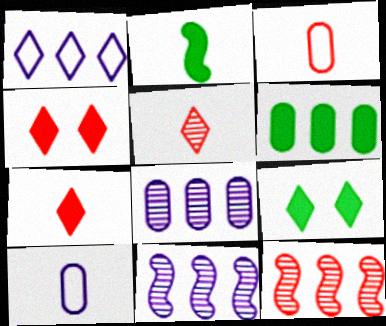[[1, 5, 9], 
[1, 6, 12], 
[2, 5, 10], 
[2, 6, 9], 
[3, 4, 12], 
[3, 9, 11], 
[9, 10, 12]]